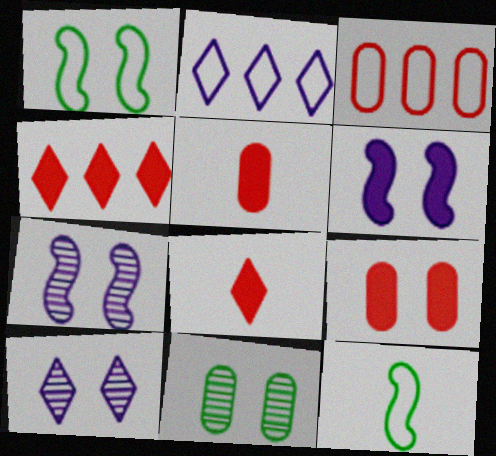[[1, 9, 10]]